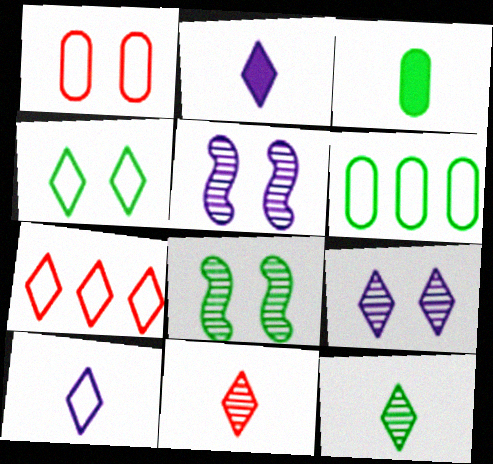[[3, 5, 7], 
[4, 7, 10]]